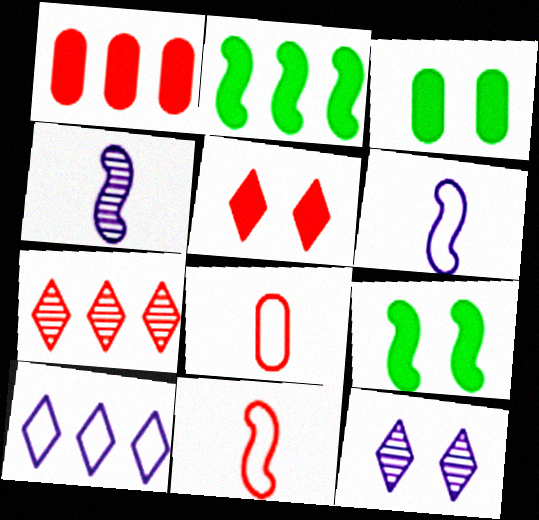[[2, 8, 12], 
[3, 6, 7]]